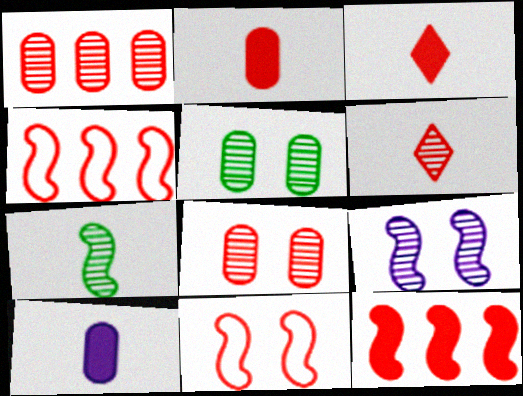[[1, 3, 11], 
[3, 4, 8]]